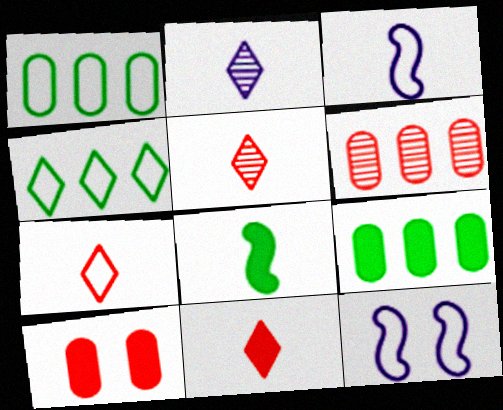[[1, 7, 12], 
[5, 7, 11], 
[5, 9, 12]]